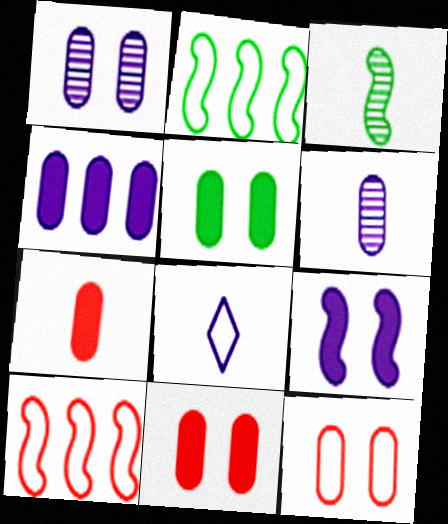[[1, 5, 12], 
[2, 8, 12], 
[3, 7, 8], 
[3, 9, 10], 
[4, 5, 7]]